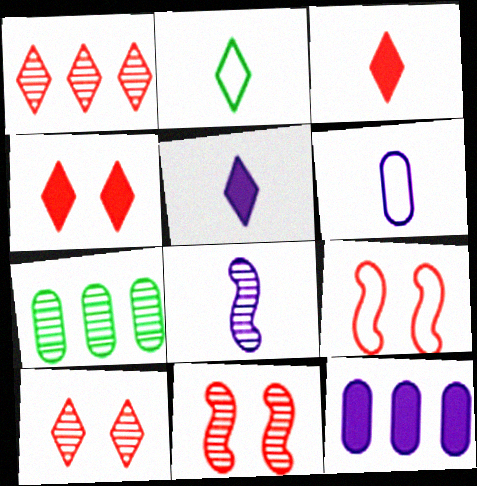[[2, 11, 12], 
[5, 6, 8], 
[5, 7, 9], 
[7, 8, 10]]